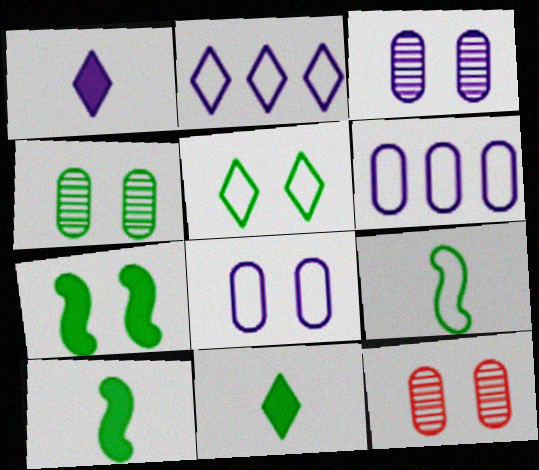[[2, 10, 12], 
[3, 4, 12], 
[4, 5, 7]]